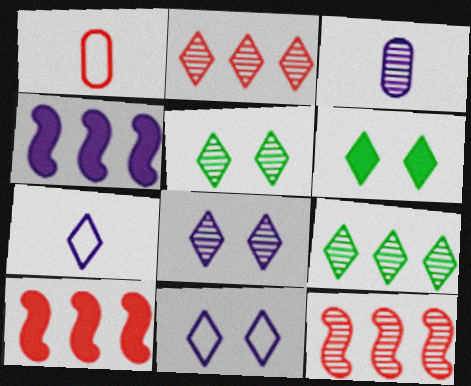[[1, 4, 5], 
[2, 6, 7], 
[3, 4, 11], 
[3, 5, 12]]